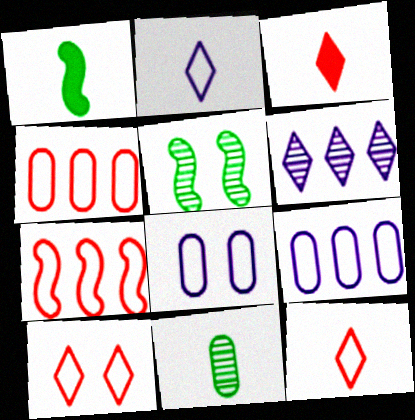[[3, 5, 9]]